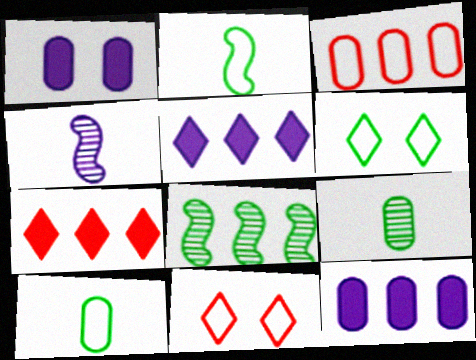[[1, 3, 9], 
[3, 5, 8]]